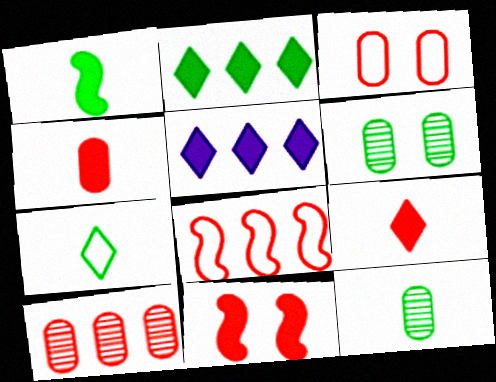[[1, 7, 12], 
[3, 4, 10]]